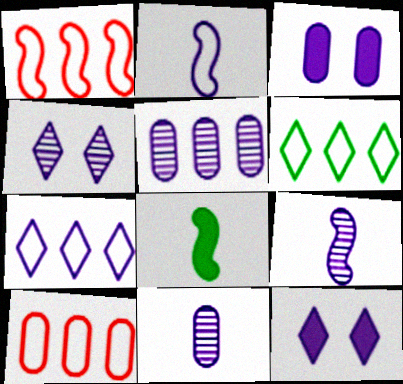[[2, 5, 12], 
[3, 7, 9], 
[4, 5, 9], 
[4, 8, 10]]